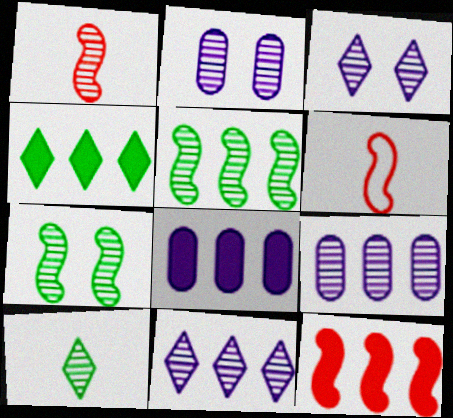[[2, 4, 6], 
[4, 8, 12]]